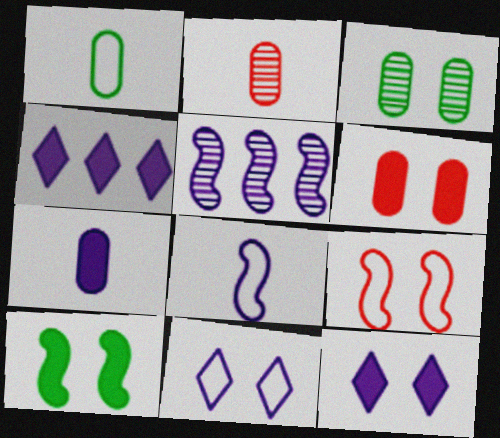[[1, 2, 7], 
[3, 9, 12], 
[5, 7, 11], 
[6, 10, 12]]